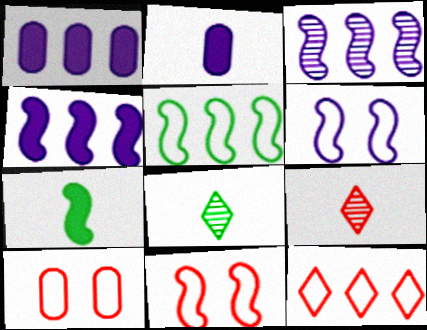[[1, 8, 11], 
[3, 7, 11], 
[4, 8, 10]]